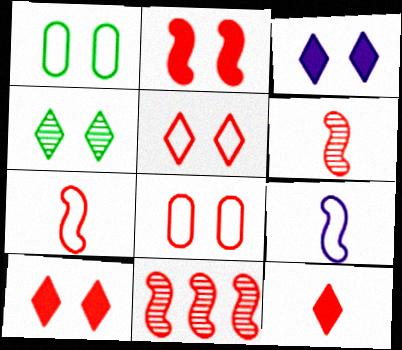[[2, 7, 11], 
[3, 4, 5], 
[8, 11, 12]]